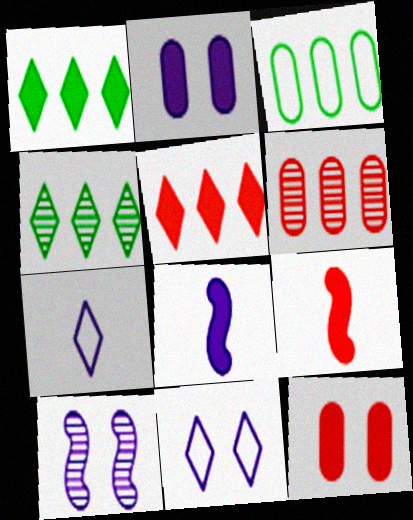[[1, 2, 9], 
[1, 8, 12], 
[2, 10, 11], 
[5, 9, 12]]